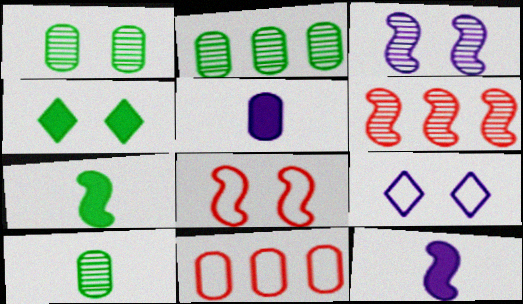[[1, 2, 10], 
[1, 5, 11]]